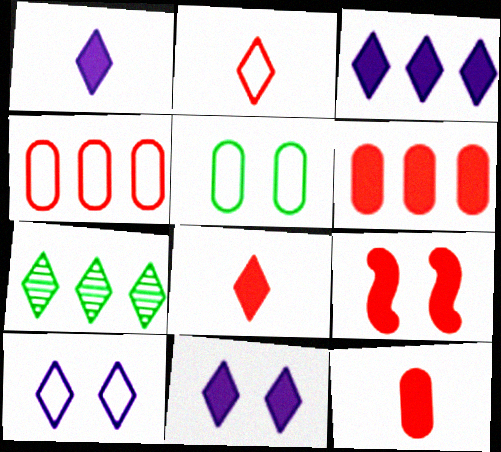[[1, 3, 11], 
[2, 7, 11], 
[6, 8, 9], 
[7, 8, 10]]